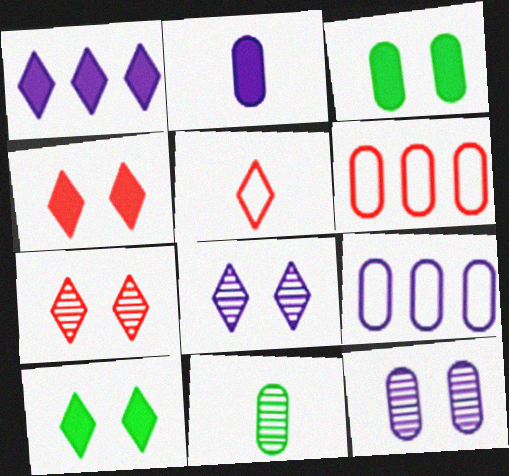[[2, 9, 12]]